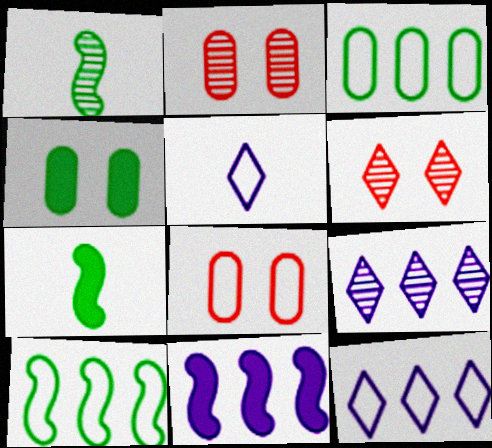[[1, 2, 9], 
[2, 7, 12], 
[5, 8, 10], 
[7, 8, 9]]